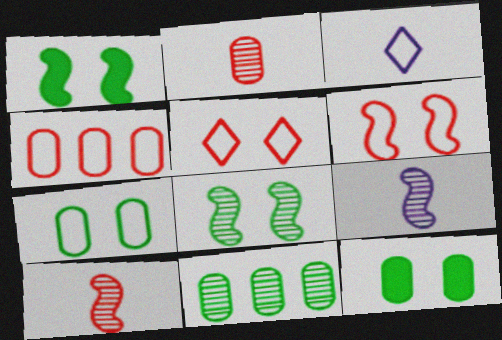[]